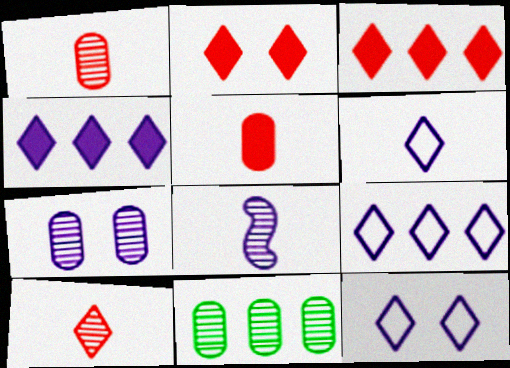[[1, 7, 11], 
[6, 9, 12]]